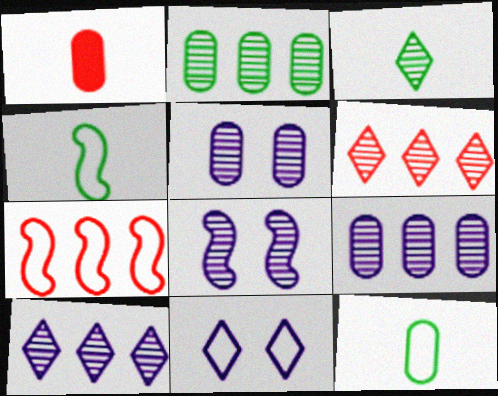[[7, 11, 12]]